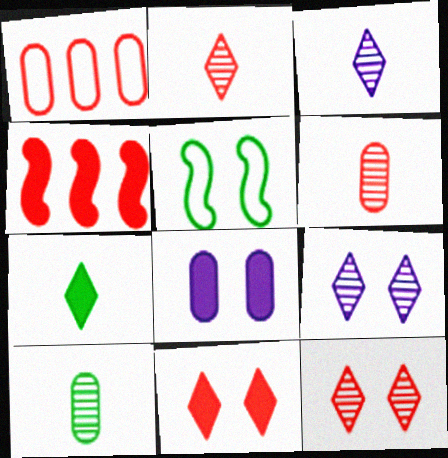[[1, 8, 10], 
[4, 7, 8], 
[5, 8, 12]]